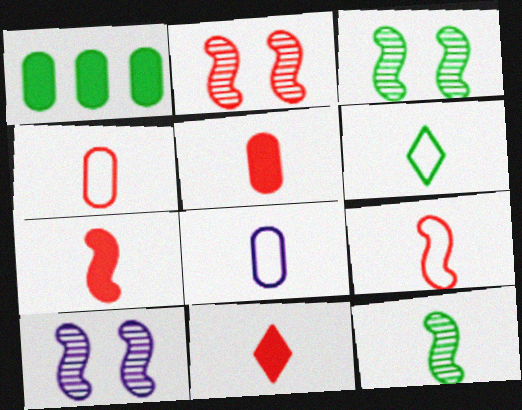[[1, 3, 6], 
[2, 3, 10], 
[5, 7, 11], 
[6, 8, 9], 
[8, 11, 12]]